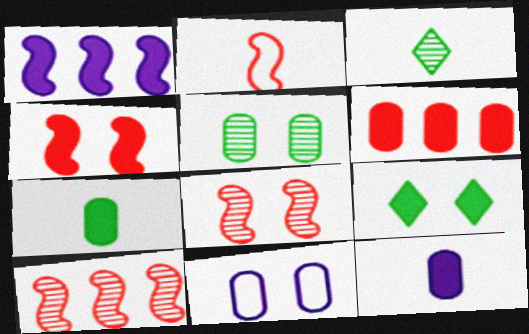[[2, 3, 12], 
[2, 4, 10], 
[8, 9, 11]]